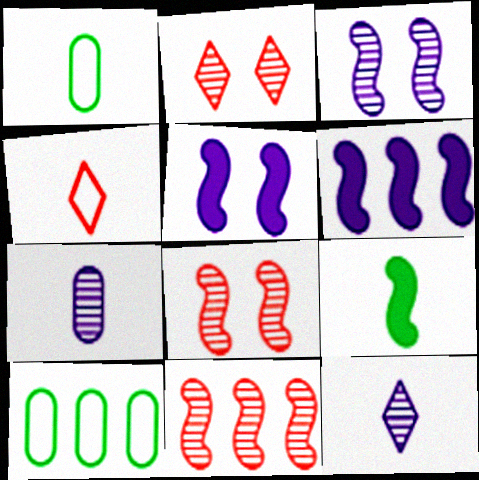[[1, 2, 6], 
[4, 7, 9]]